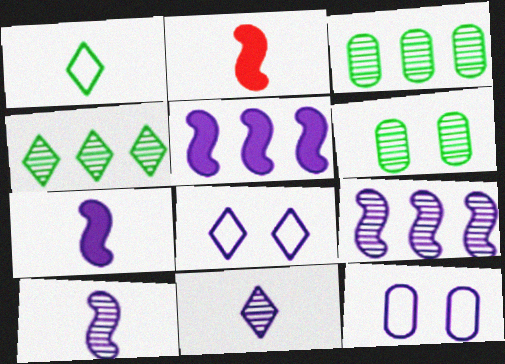[[2, 3, 8], 
[2, 4, 12], 
[5, 11, 12]]